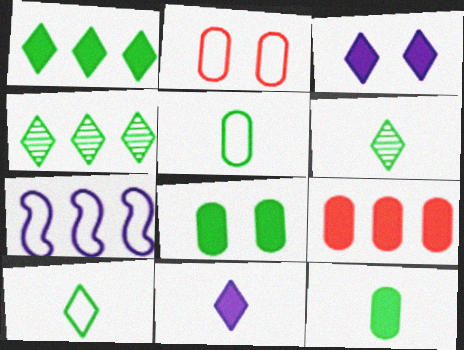[[2, 7, 10], 
[4, 7, 9]]